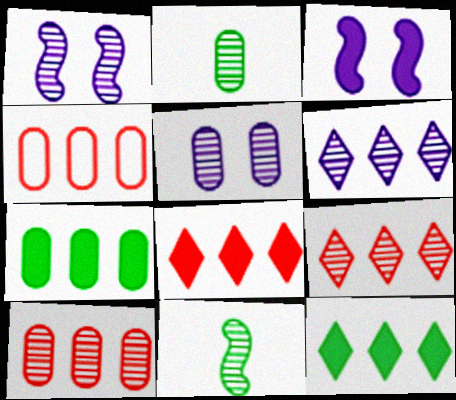[[1, 2, 9], 
[2, 5, 10], 
[5, 9, 11]]